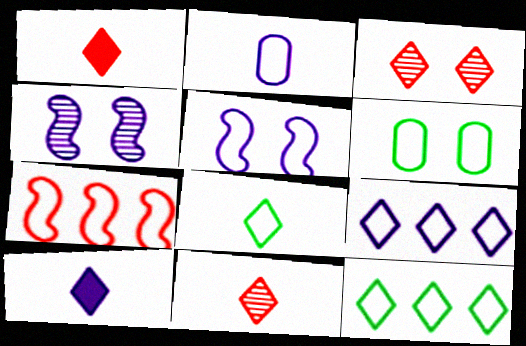[[2, 5, 9], 
[3, 10, 12], 
[8, 10, 11]]